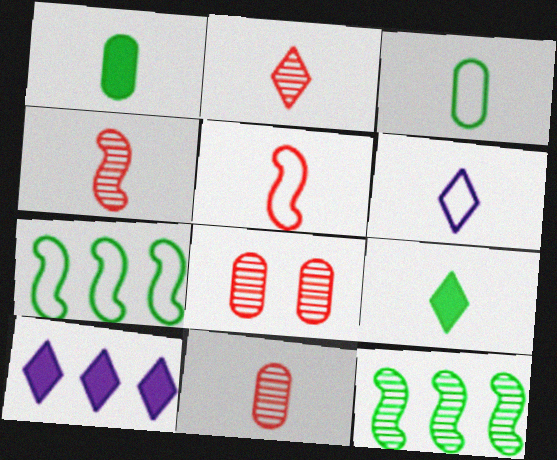[[1, 4, 6], 
[2, 4, 11], 
[2, 6, 9], 
[3, 5, 6]]